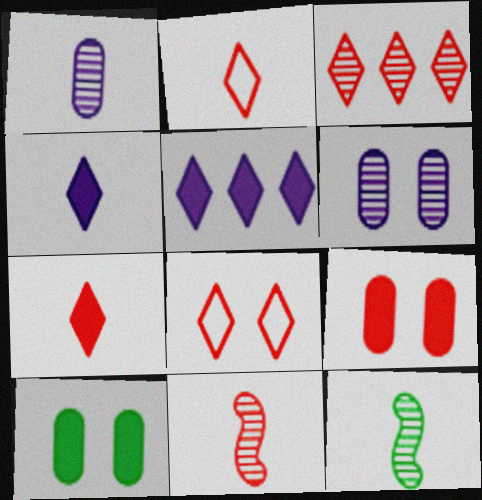[[3, 6, 12], 
[3, 7, 8]]